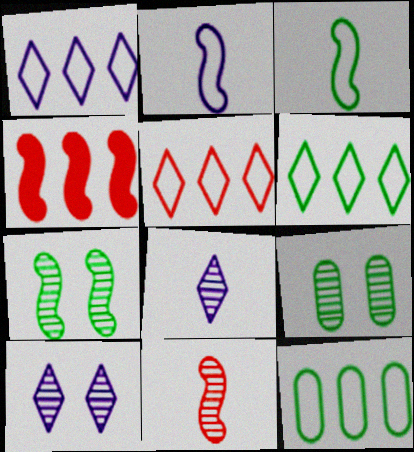[[1, 5, 6], 
[2, 4, 7]]